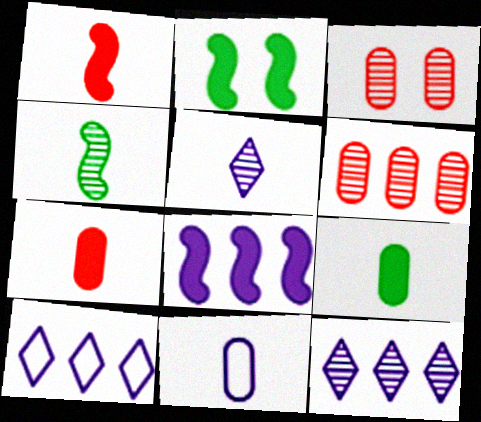[[1, 2, 8], 
[3, 4, 12]]